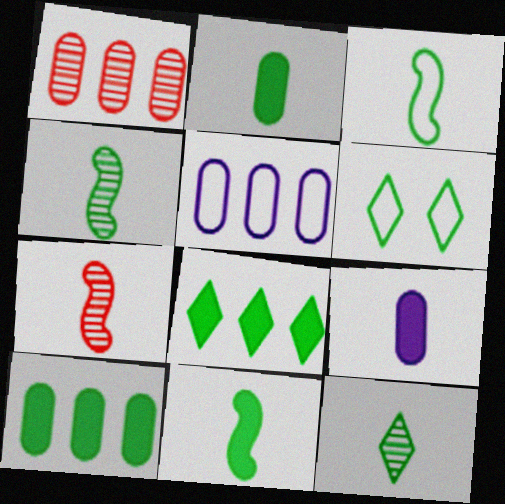[[1, 5, 10], 
[2, 3, 12], 
[3, 4, 11], 
[4, 6, 10], 
[6, 8, 12]]